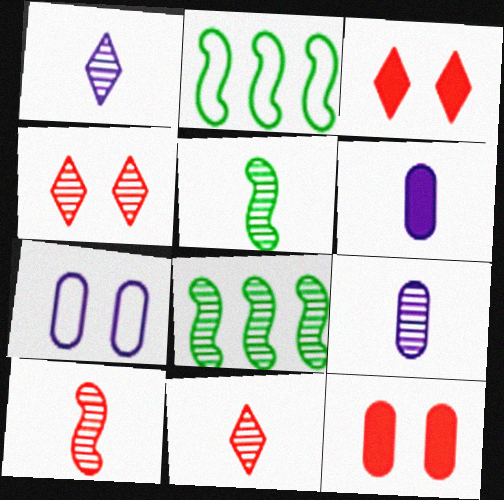[[1, 2, 12], 
[2, 3, 9], 
[2, 4, 6], 
[4, 8, 9], 
[5, 9, 11]]